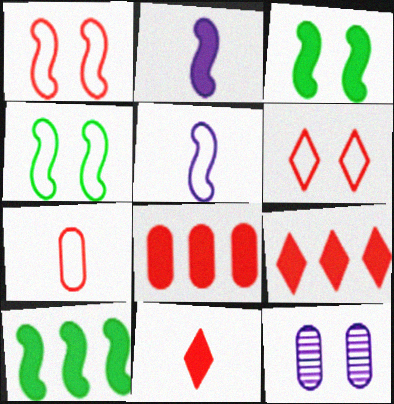[[3, 6, 12]]